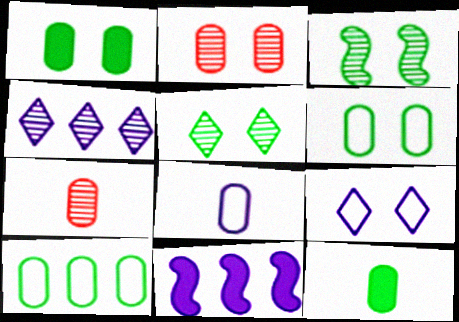[[3, 4, 7], 
[7, 8, 12]]